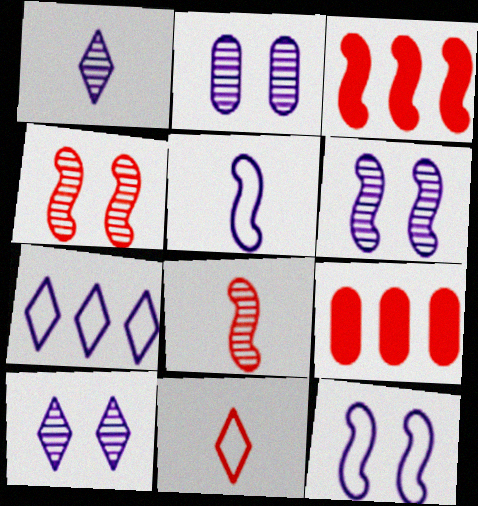[[2, 6, 10], 
[4, 9, 11]]